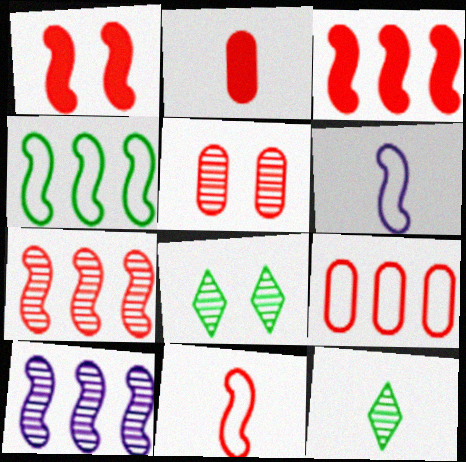[[1, 7, 11], 
[2, 5, 9], 
[2, 6, 12], 
[3, 4, 10], 
[5, 10, 12]]